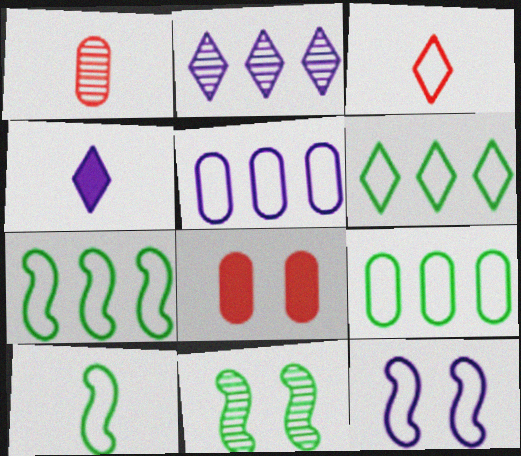[[1, 2, 11], 
[1, 4, 10], 
[2, 8, 10], 
[3, 9, 12], 
[6, 7, 9]]